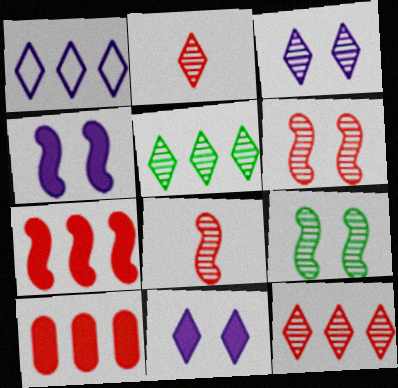[[2, 3, 5]]